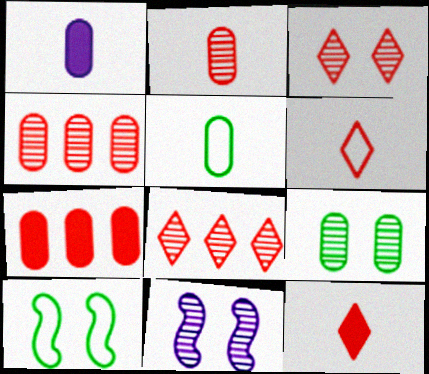[[1, 2, 5], 
[1, 8, 10], 
[3, 9, 11]]